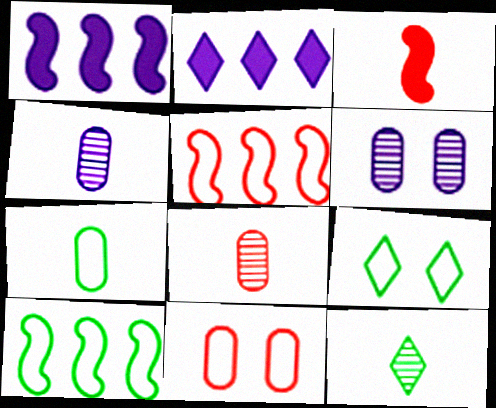[[1, 8, 9], 
[1, 11, 12], 
[7, 9, 10]]